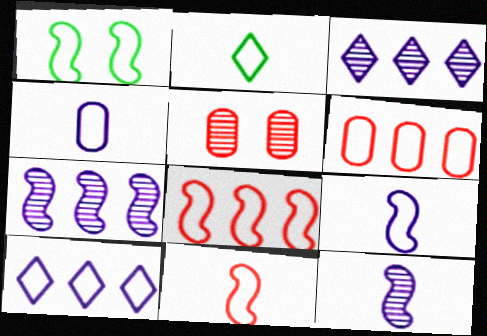[[1, 8, 9], 
[2, 4, 11]]